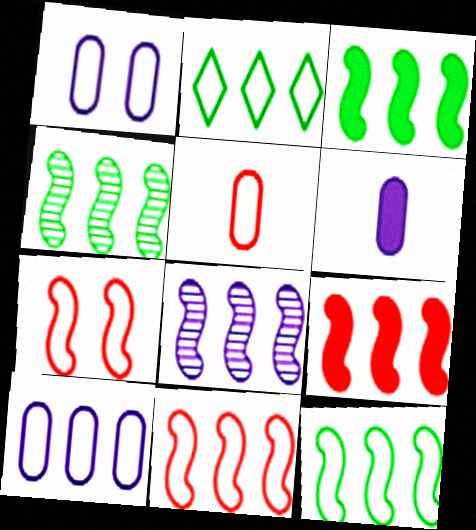[[2, 10, 11], 
[3, 4, 12], 
[3, 8, 11], 
[8, 9, 12]]